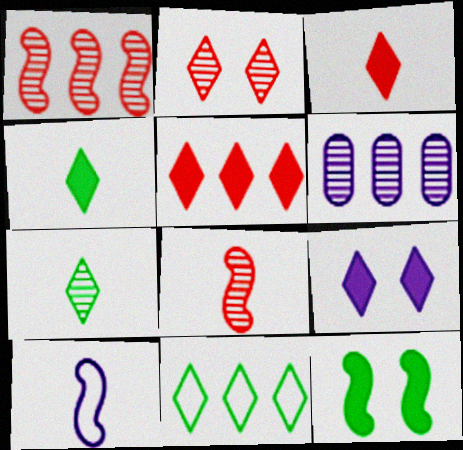[[1, 10, 12], 
[4, 5, 9], 
[6, 9, 10]]